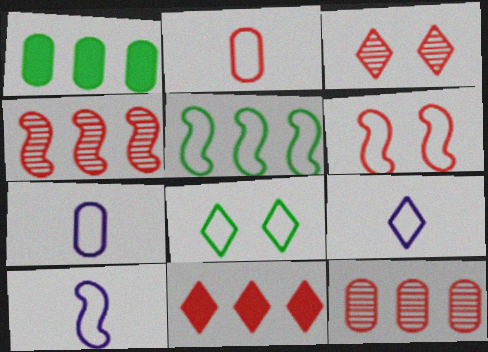[[1, 3, 10], 
[5, 6, 10], 
[7, 9, 10]]